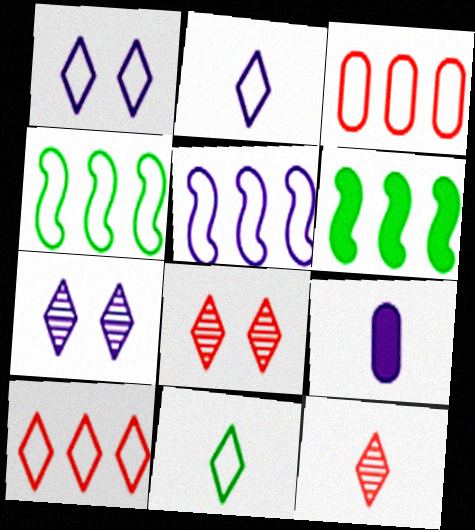[[1, 10, 11], 
[4, 8, 9], 
[5, 7, 9]]